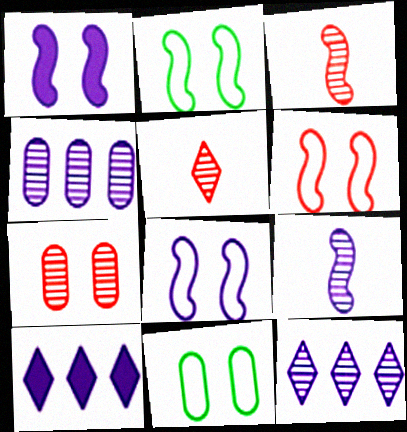[[2, 6, 8], 
[3, 10, 11]]